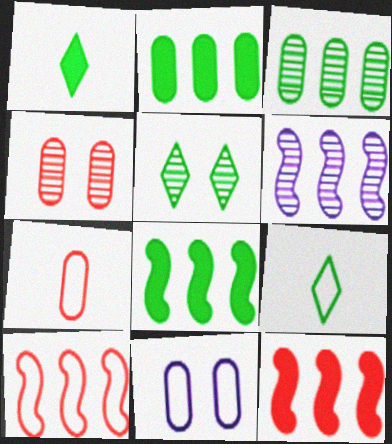[[6, 8, 10], 
[9, 10, 11]]